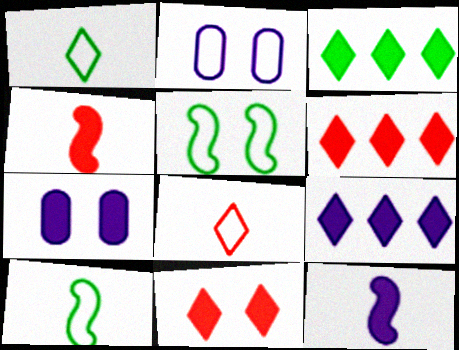[[3, 4, 7], 
[3, 6, 9], 
[7, 9, 12]]